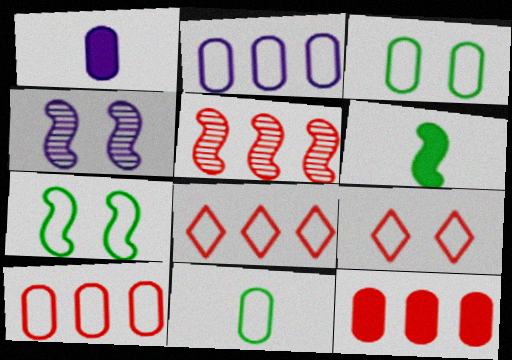[[5, 8, 12]]